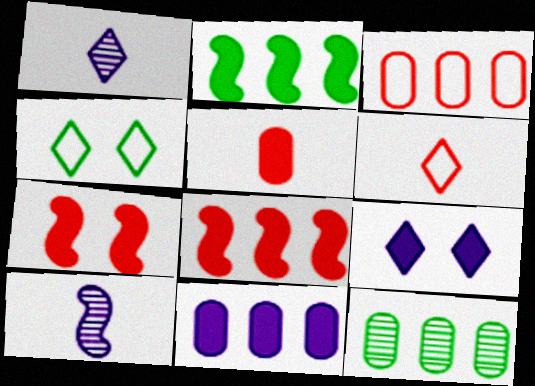[[2, 5, 9], 
[3, 11, 12]]